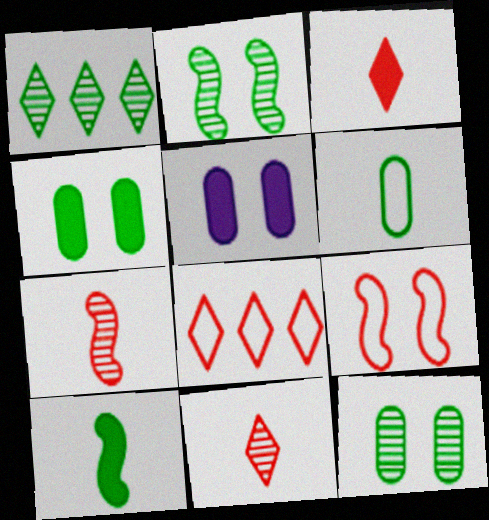[]